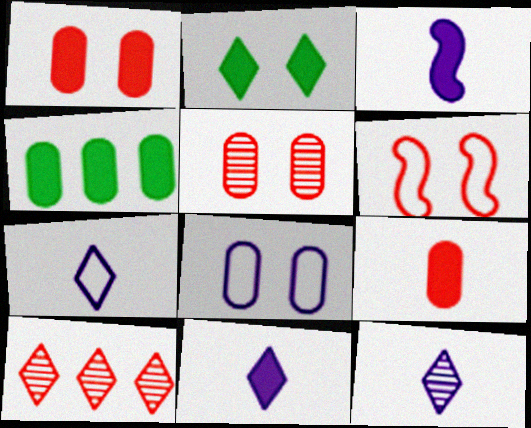[[2, 7, 10], 
[4, 6, 12], 
[6, 9, 10], 
[7, 11, 12]]